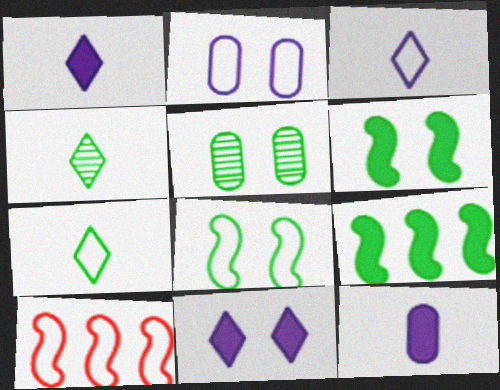[[1, 5, 10], 
[2, 7, 10], 
[5, 7, 9]]